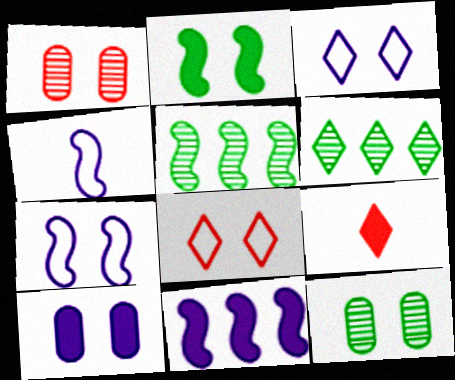[[1, 2, 3], 
[3, 6, 9]]